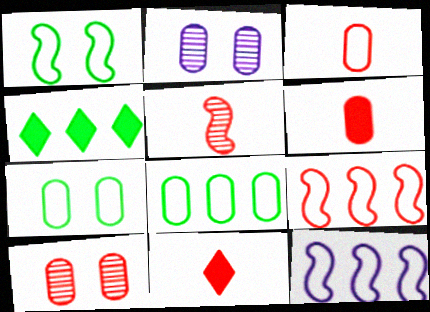[[2, 6, 8], 
[3, 5, 11], 
[9, 10, 11]]